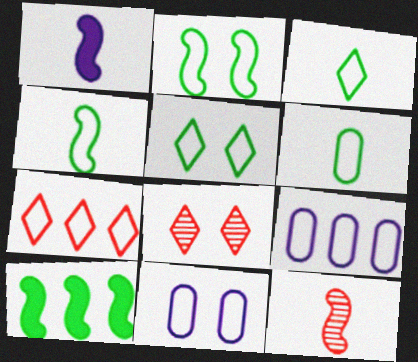[[1, 4, 12], 
[3, 4, 6], 
[4, 7, 11]]